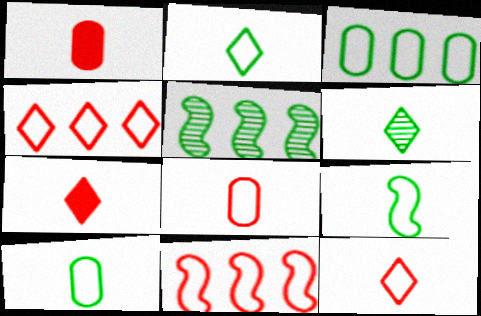[[2, 9, 10]]